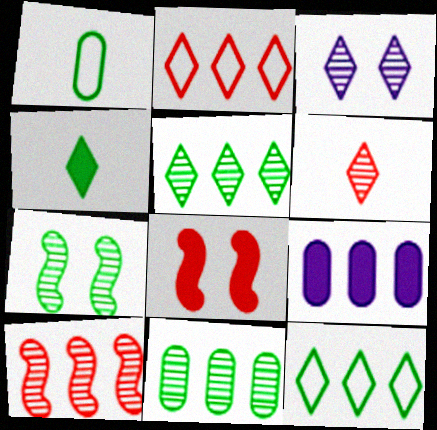[[2, 3, 4], 
[3, 5, 6], 
[4, 8, 9], 
[9, 10, 12]]